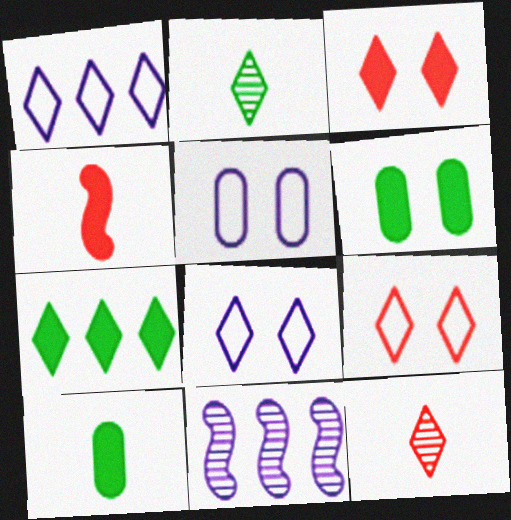[[1, 2, 3], 
[7, 8, 12], 
[9, 10, 11]]